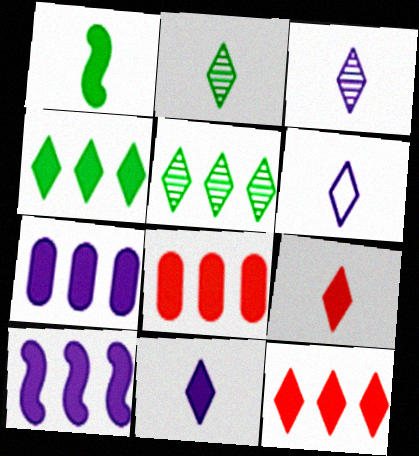[[2, 6, 9], 
[3, 6, 11], 
[4, 8, 10]]